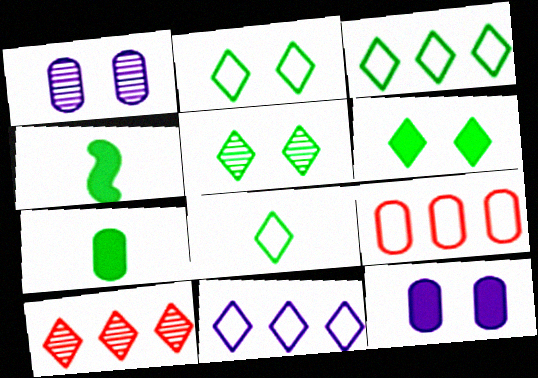[[1, 7, 9], 
[2, 3, 8], 
[2, 5, 6]]